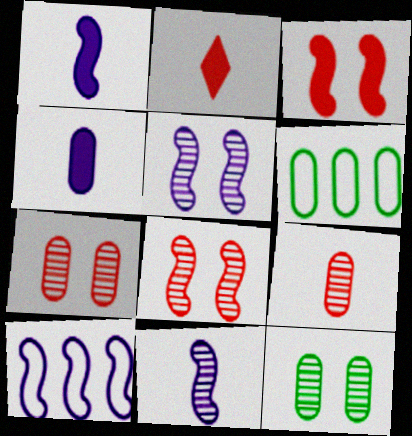[[1, 5, 10], 
[2, 5, 6], 
[2, 10, 12], 
[4, 6, 7]]